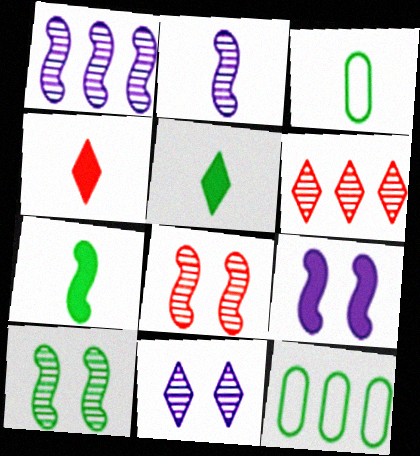[[2, 3, 4], 
[3, 6, 9], 
[5, 10, 12]]